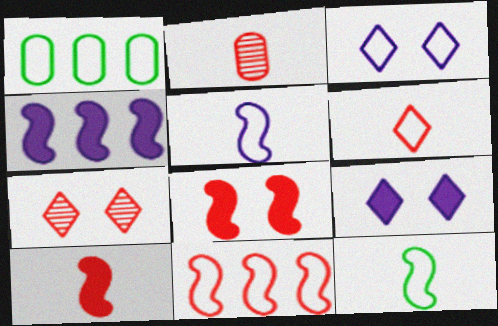[[2, 6, 10]]